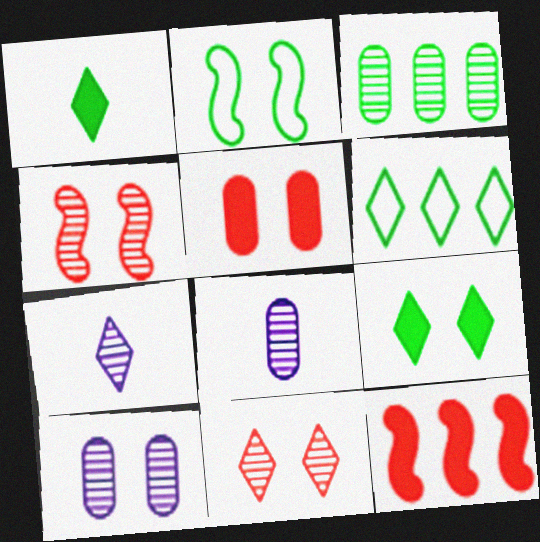[[1, 2, 3], 
[3, 4, 7]]